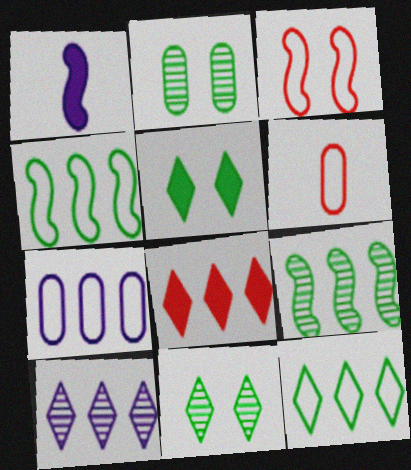[[1, 3, 9], 
[7, 8, 9], 
[8, 10, 12]]